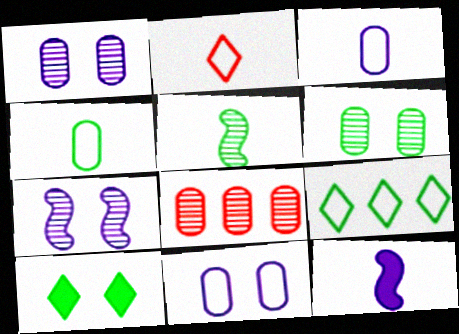[]